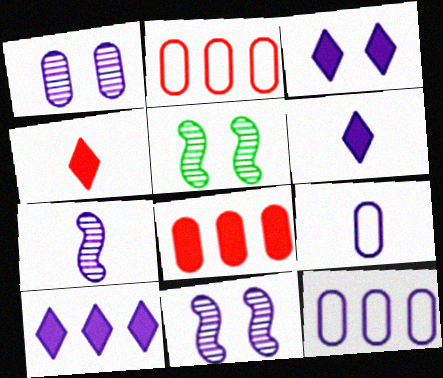[[2, 5, 6], 
[3, 6, 10], 
[3, 7, 12], 
[4, 5, 12], 
[6, 7, 9], 
[6, 11, 12], 
[9, 10, 11]]